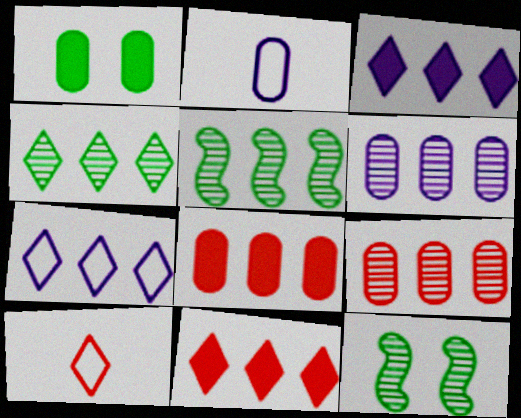[[1, 2, 9], 
[2, 11, 12], 
[4, 7, 11], 
[5, 7, 8]]